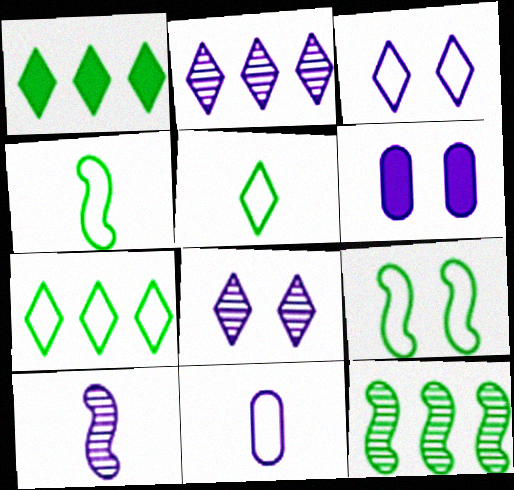[]